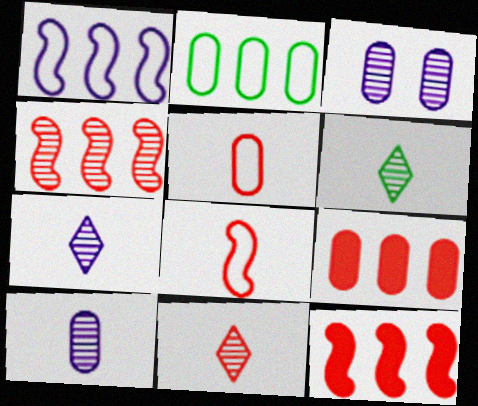[[3, 4, 6], 
[6, 7, 11]]